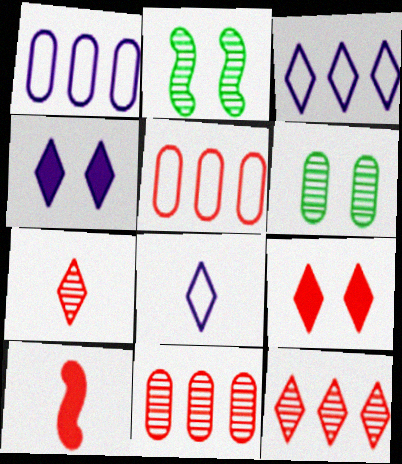[[3, 6, 10]]